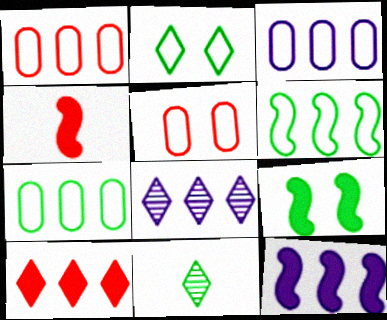[[1, 3, 7], 
[3, 8, 12], 
[4, 9, 12], 
[5, 11, 12], 
[7, 9, 11]]